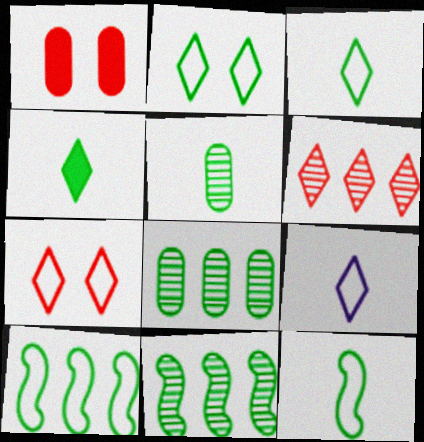[[1, 9, 11], 
[4, 5, 12]]